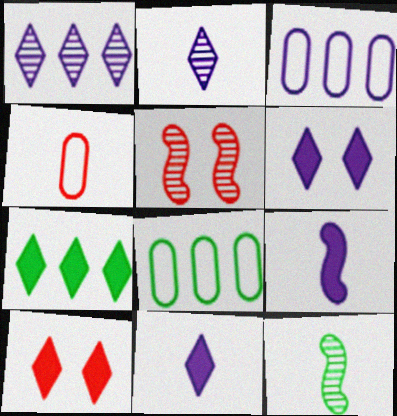[[3, 10, 12], 
[4, 11, 12], 
[5, 8, 11], 
[7, 10, 11]]